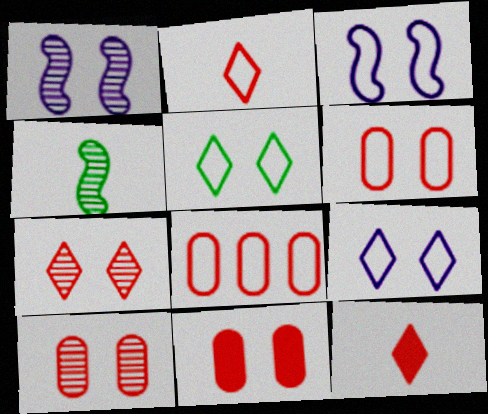[[1, 5, 11], 
[3, 5, 6], 
[6, 10, 11]]